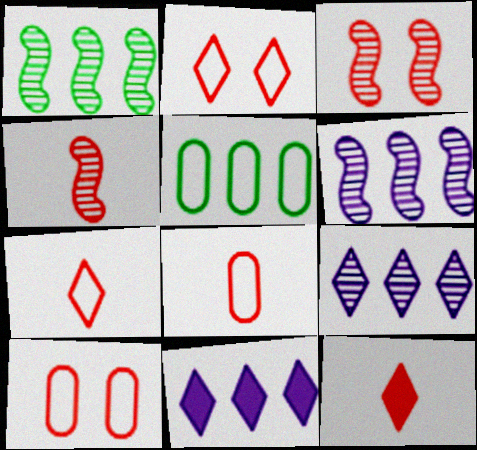[[4, 8, 12]]